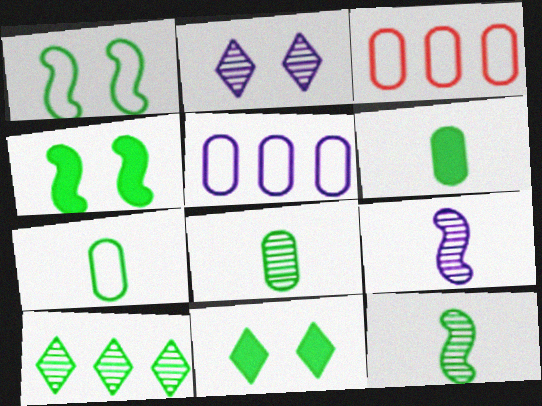[[1, 6, 10], 
[3, 9, 11], 
[4, 7, 10], 
[6, 7, 8]]